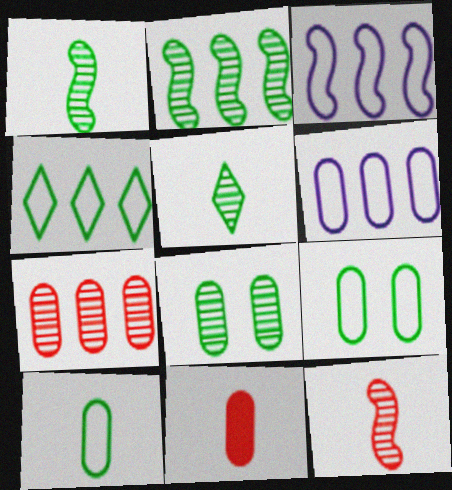[[2, 5, 8], 
[6, 8, 11]]